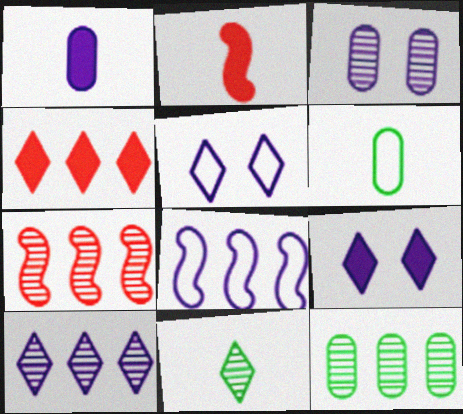[[2, 5, 12], 
[3, 7, 11], 
[4, 5, 11], 
[4, 8, 12], 
[6, 7, 9], 
[7, 10, 12]]